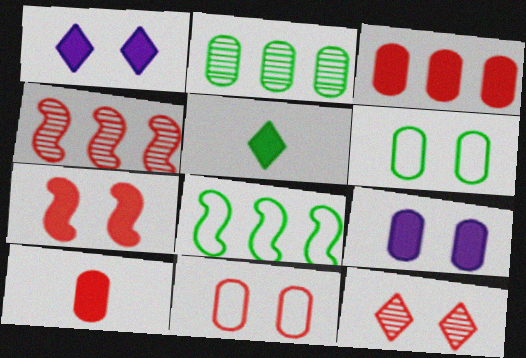[[7, 11, 12]]